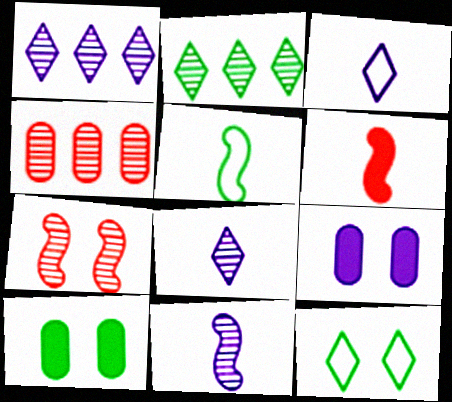[[2, 5, 10], 
[5, 6, 11], 
[7, 9, 12]]